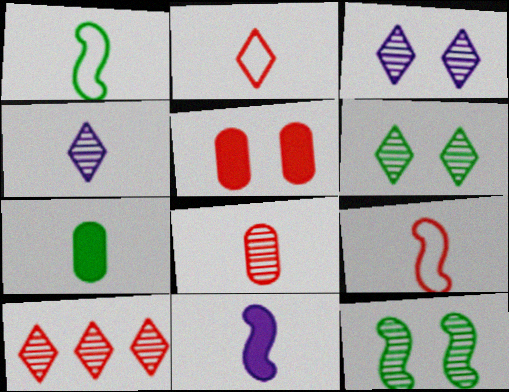[[4, 6, 10], 
[4, 7, 9], 
[5, 9, 10]]